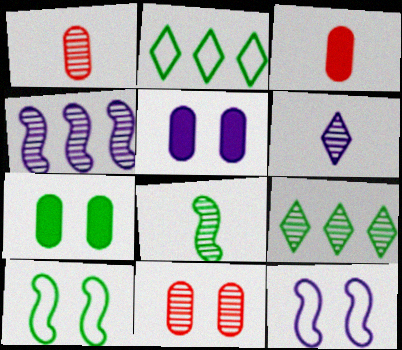[[1, 6, 8], 
[2, 7, 8], 
[3, 9, 12]]